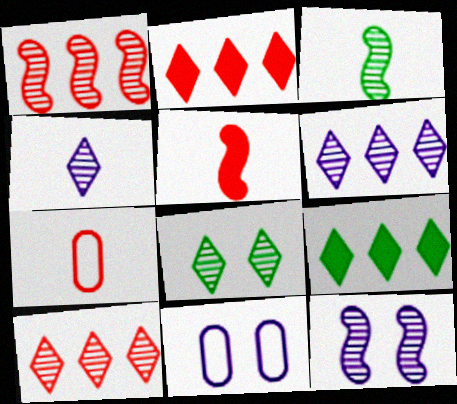[[1, 3, 12], 
[2, 3, 11], 
[4, 8, 10], 
[7, 9, 12]]